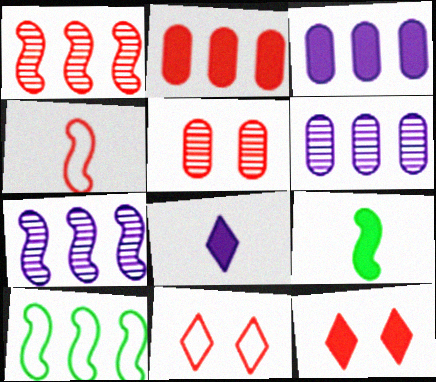[[3, 9, 12], 
[5, 8, 10], 
[6, 9, 11]]